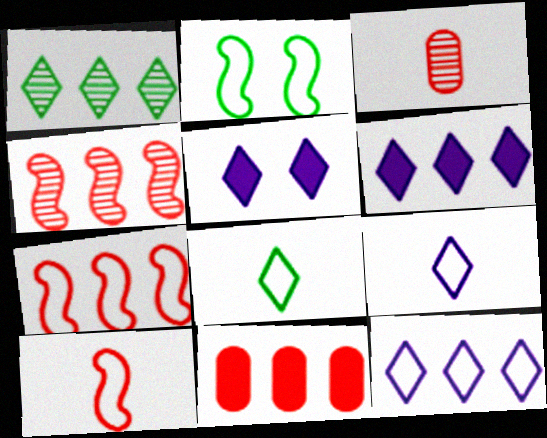[[2, 3, 6]]